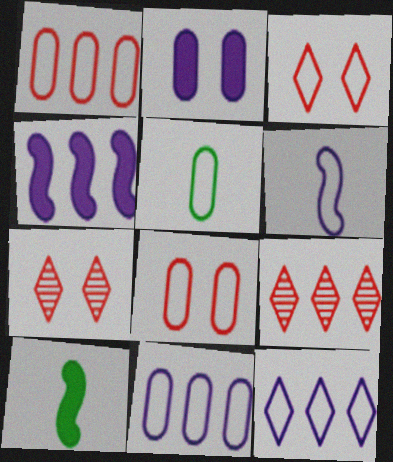[[4, 5, 7], 
[5, 8, 11], 
[7, 10, 11]]